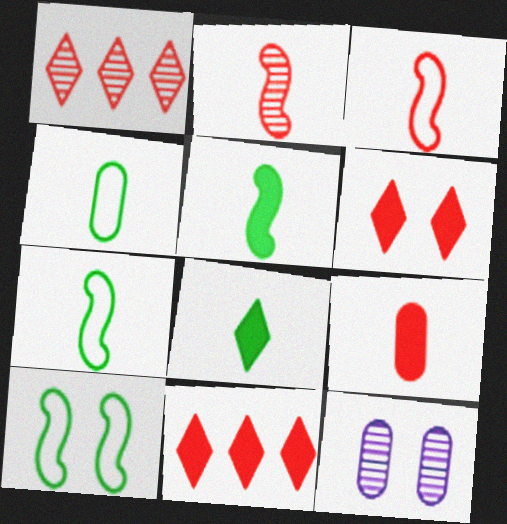[[6, 10, 12], 
[7, 11, 12]]